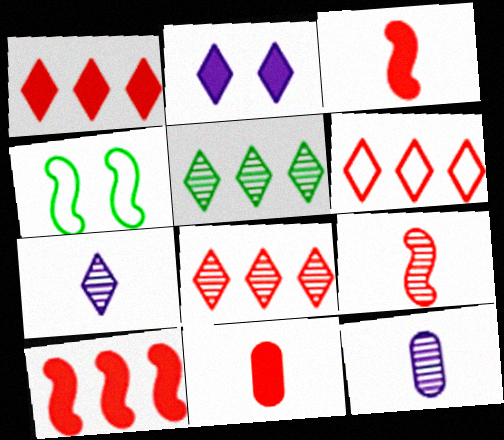[[1, 4, 12], 
[1, 6, 8]]